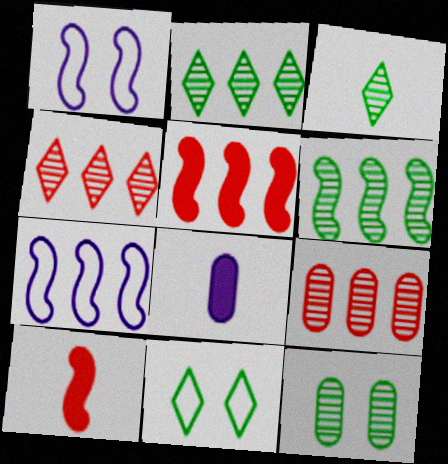[[1, 6, 10], 
[3, 6, 12], 
[5, 6, 7]]